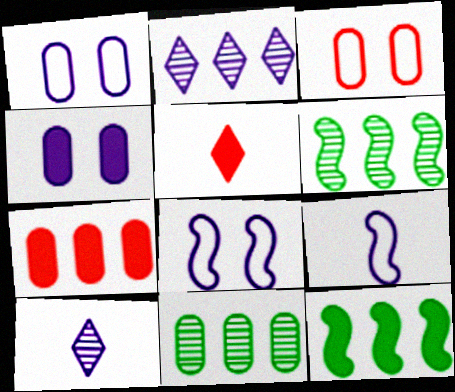[[1, 5, 6], 
[2, 4, 9], 
[3, 10, 12], 
[4, 5, 12], 
[5, 8, 11]]